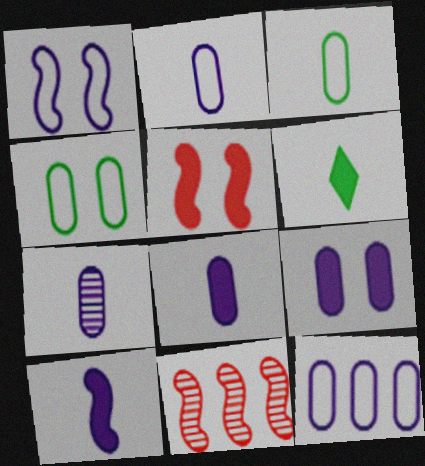[[2, 7, 8], 
[7, 9, 12]]